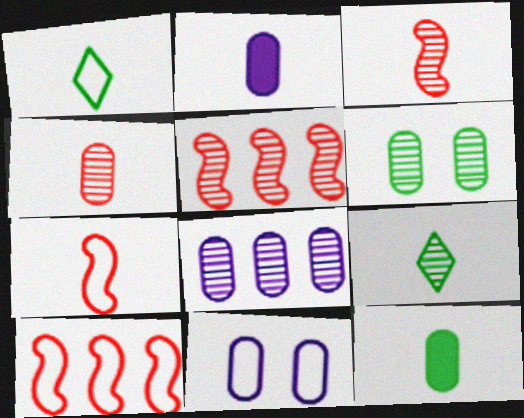[[1, 2, 3], 
[1, 10, 11], 
[2, 7, 9], 
[2, 8, 11], 
[4, 6, 8]]